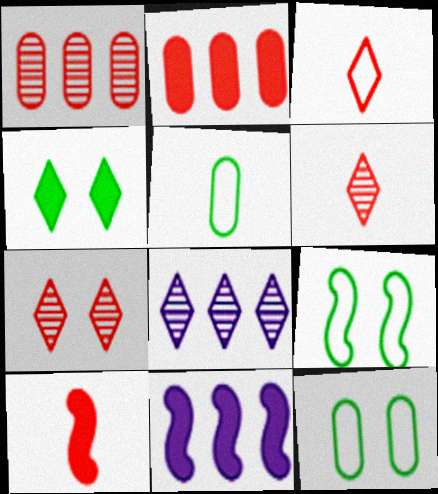[[3, 4, 8], 
[5, 7, 11], 
[6, 11, 12], 
[8, 10, 12]]